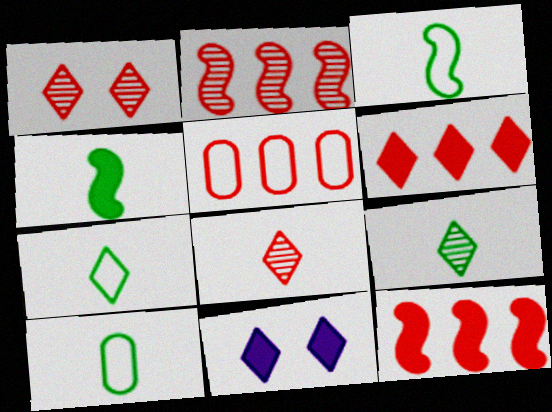[[2, 5, 6], 
[2, 10, 11], 
[3, 7, 10], 
[4, 9, 10]]